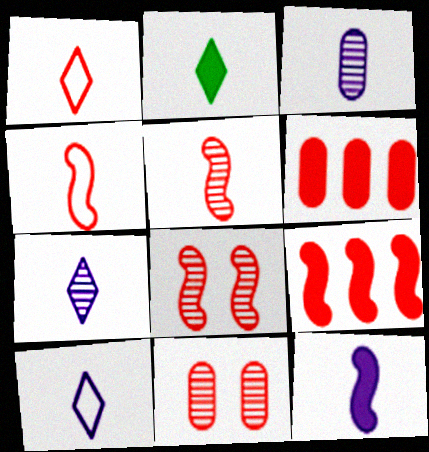[[1, 2, 7], 
[1, 6, 8], 
[1, 9, 11], 
[2, 3, 4], 
[3, 10, 12], 
[4, 8, 9]]